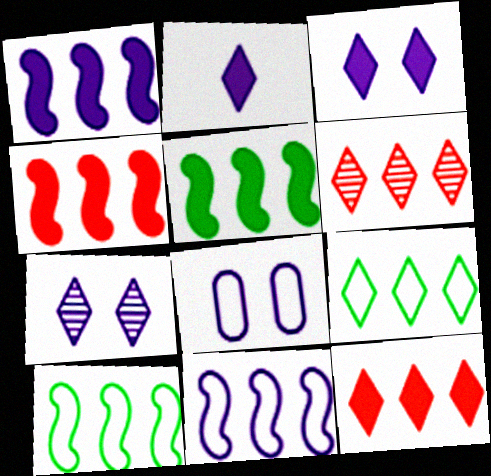[[1, 4, 5]]